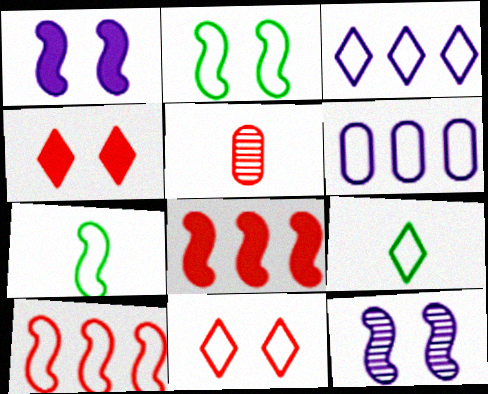[[3, 9, 11], 
[4, 5, 10], 
[5, 8, 11], 
[6, 7, 11], 
[7, 8, 12]]